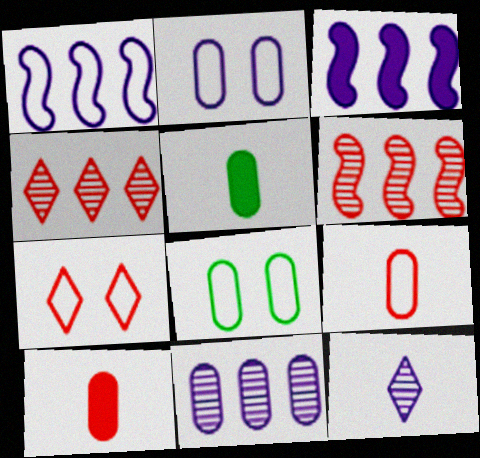[[2, 3, 12], 
[6, 7, 10], 
[8, 10, 11]]